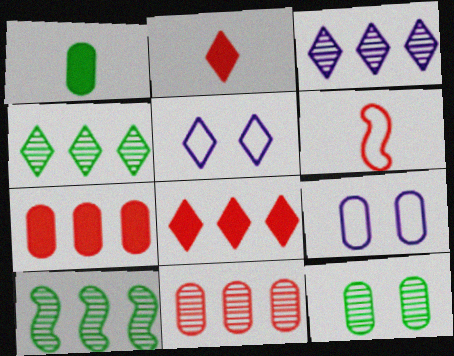[[1, 9, 11], 
[2, 4, 5], 
[2, 9, 10], 
[3, 10, 11]]